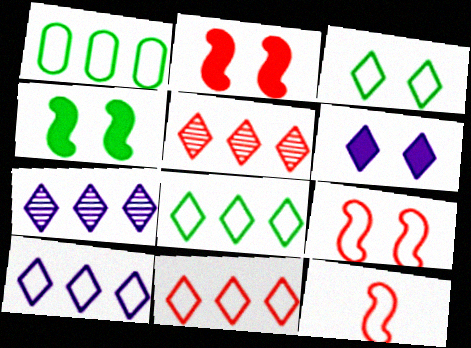[[8, 10, 11]]